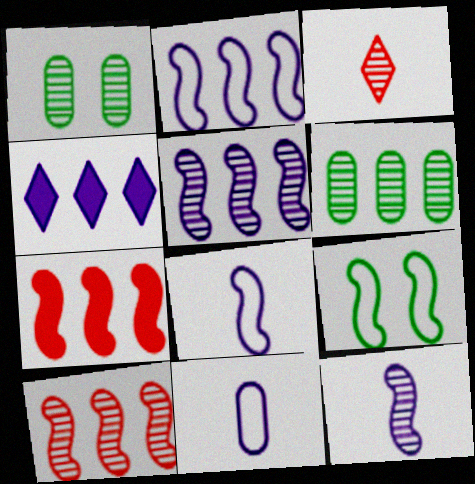[[1, 3, 5], 
[7, 9, 12]]